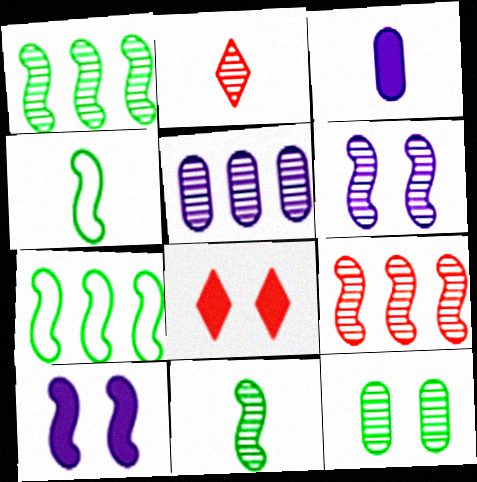[[2, 3, 4], 
[4, 5, 8], 
[4, 9, 10], 
[6, 9, 11]]